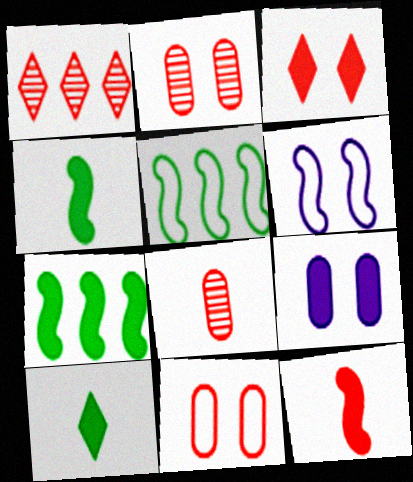[[1, 11, 12]]